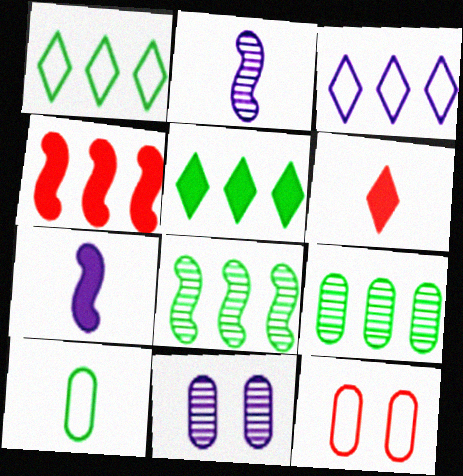[[2, 5, 12], 
[2, 6, 10], 
[3, 4, 9], 
[3, 7, 11]]